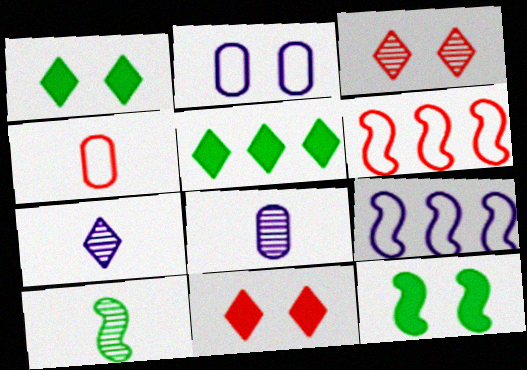[[1, 6, 8], 
[2, 3, 12]]